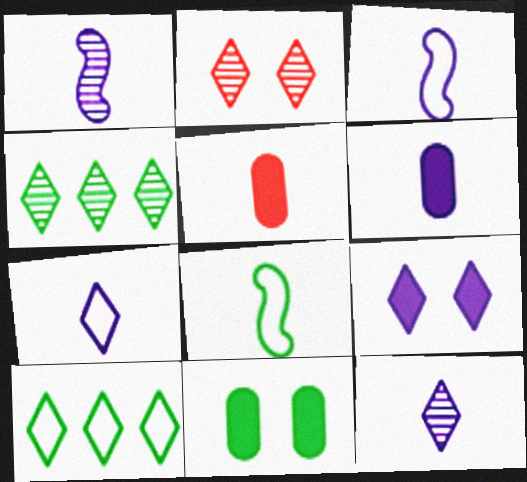[[1, 6, 7], 
[2, 4, 12], 
[3, 6, 12], 
[4, 8, 11], 
[5, 8, 12]]